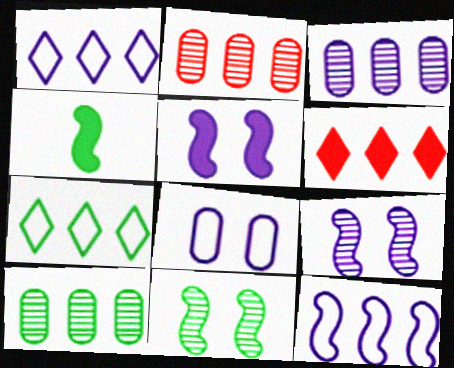[[2, 3, 10], 
[6, 10, 12]]